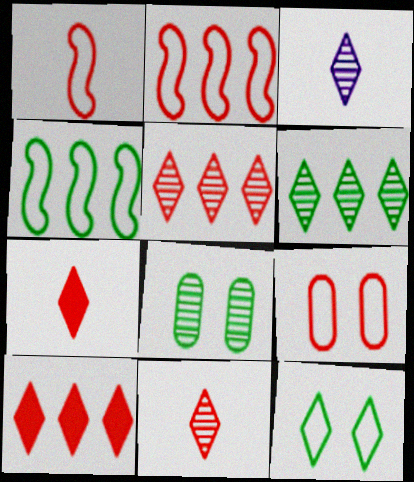[[3, 10, 12]]